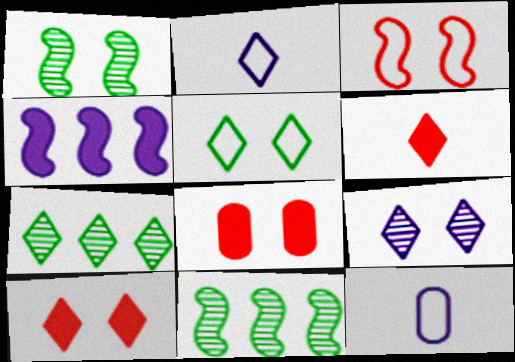[[2, 7, 10], 
[2, 8, 11], 
[4, 9, 12], 
[5, 9, 10], 
[10, 11, 12]]